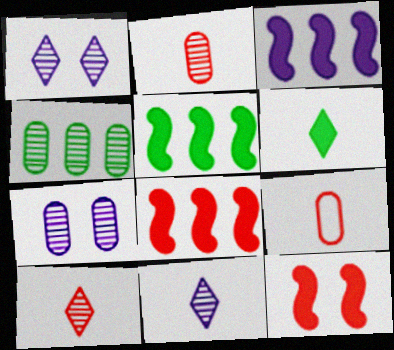[[1, 5, 9], 
[2, 4, 7], 
[3, 5, 8]]